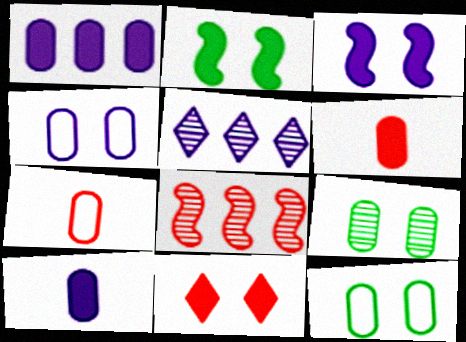[[1, 7, 9], 
[2, 5, 7], 
[7, 8, 11]]